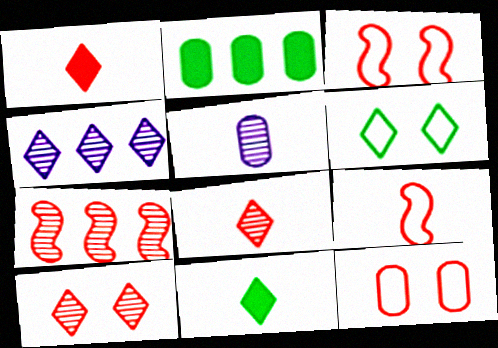[[1, 4, 6], 
[1, 7, 12], 
[2, 5, 12], 
[5, 9, 11]]